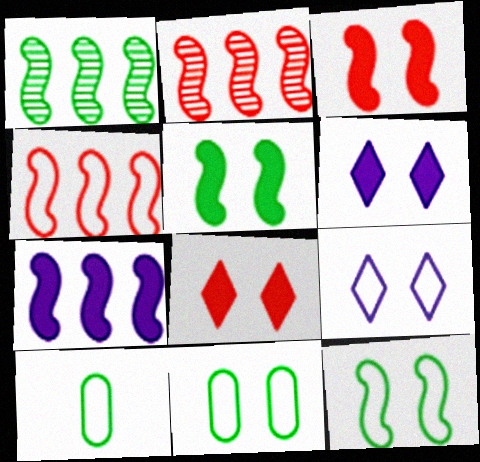[[1, 4, 7], 
[2, 6, 10], 
[4, 9, 10]]